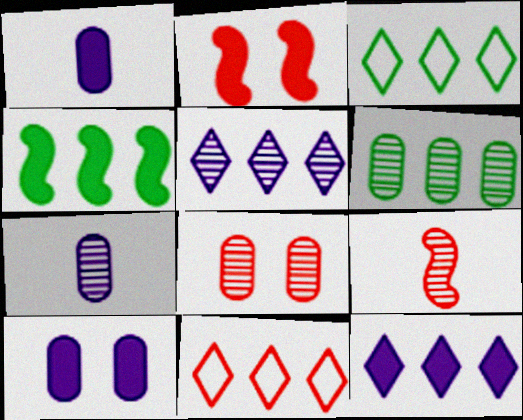[[2, 3, 7], 
[3, 4, 6], 
[3, 9, 10], 
[6, 7, 8]]